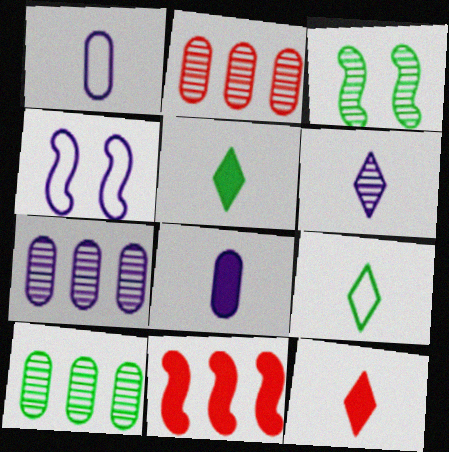[[2, 3, 6], 
[2, 4, 5], 
[2, 7, 10], 
[4, 10, 12], 
[6, 9, 12]]